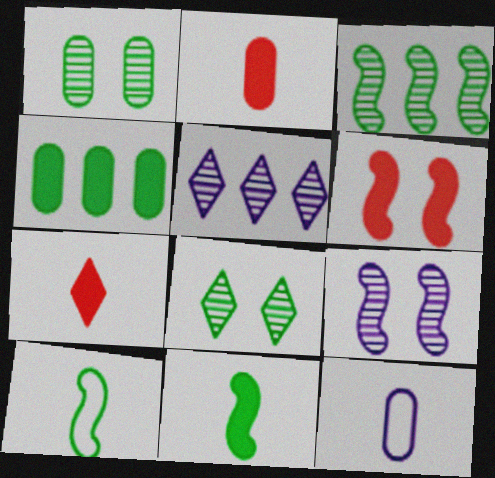[[4, 8, 10]]